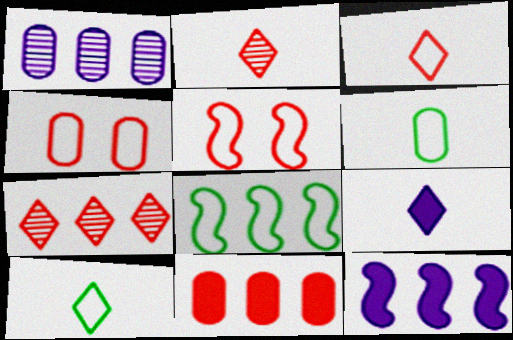[[2, 5, 11], 
[2, 9, 10]]